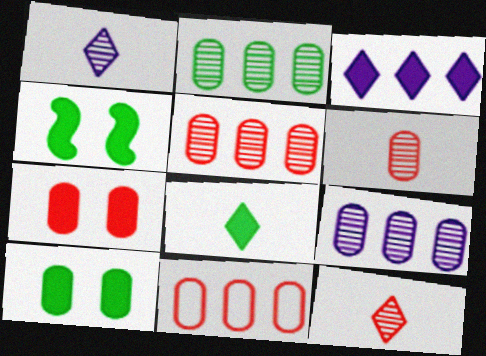[[1, 4, 11], 
[2, 5, 9], 
[6, 7, 11]]